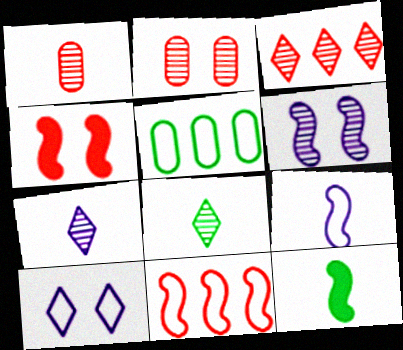[[4, 5, 7], 
[6, 11, 12]]